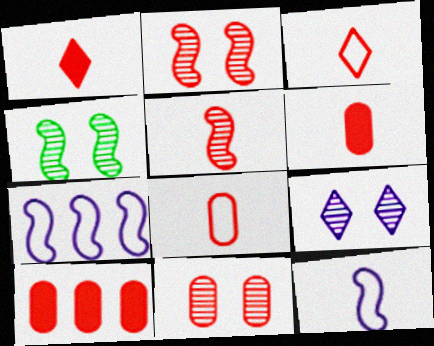[[1, 5, 8], 
[2, 3, 10], 
[3, 5, 6], 
[4, 9, 11], 
[8, 10, 11]]